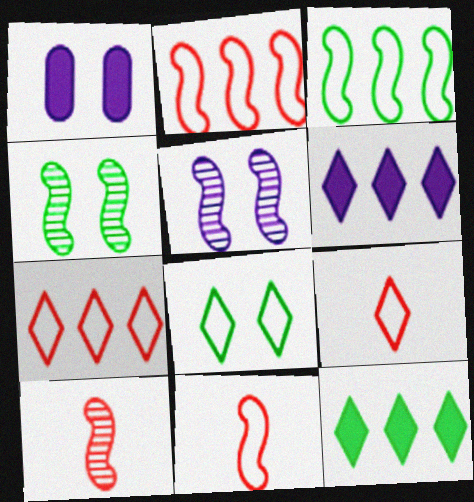[]